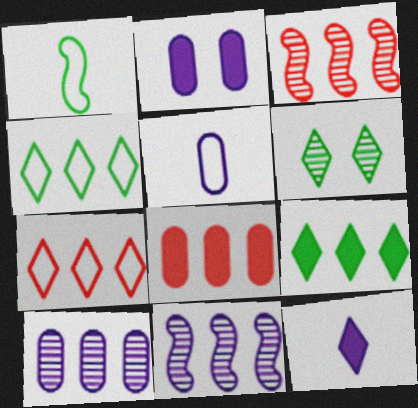[[2, 5, 10], 
[3, 7, 8], 
[4, 8, 11], 
[6, 7, 12]]